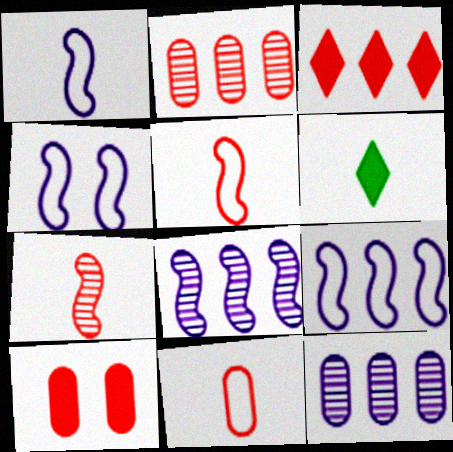[[1, 4, 9], 
[2, 4, 6], 
[2, 10, 11]]